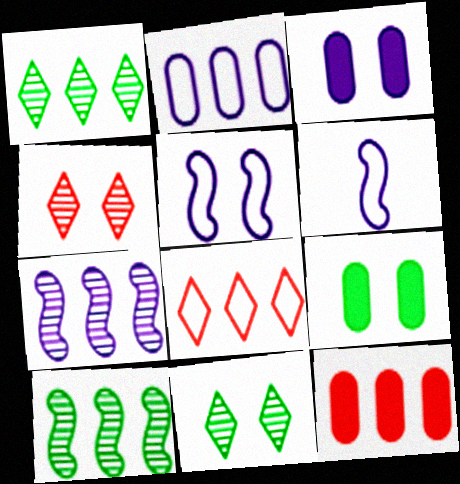[[4, 5, 9], 
[6, 11, 12]]